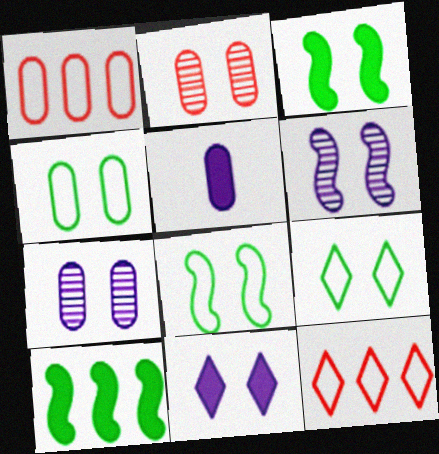[[2, 8, 11], 
[4, 8, 9]]